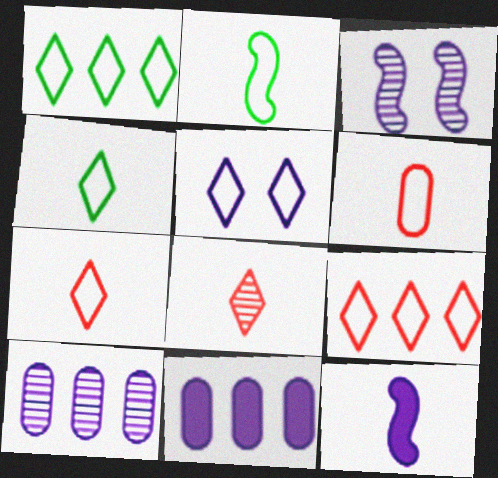[[1, 5, 7], 
[4, 5, 9], 
[5, 10, 12]]